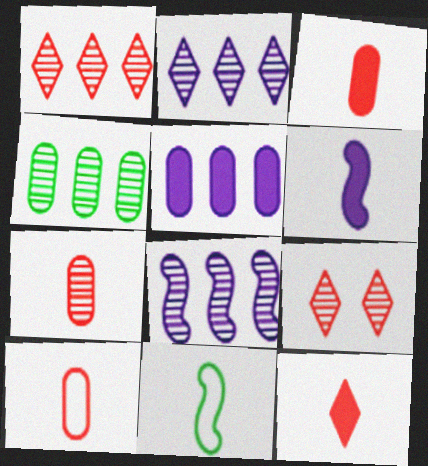[[1, 4, 8], 
[3, 7, 10], 
[5, 9, 11]]